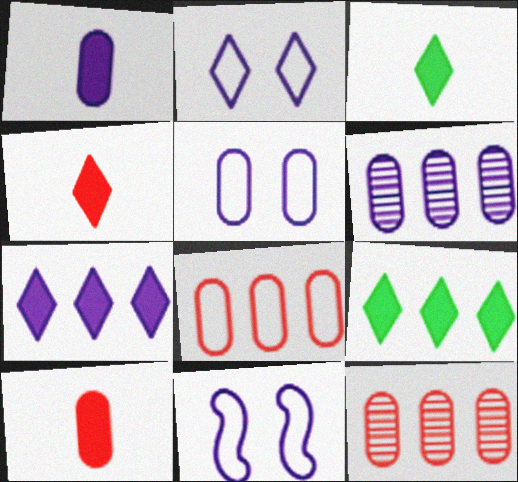[[1, 5, 6], 
[2, 5, 11], 
[3, 11, 12]]